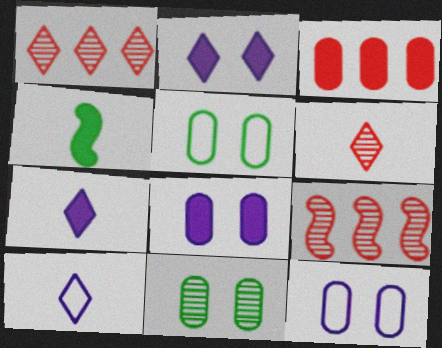[[1, 4, 12], 
[2, 3, 4], 
[5, 7, 9]]